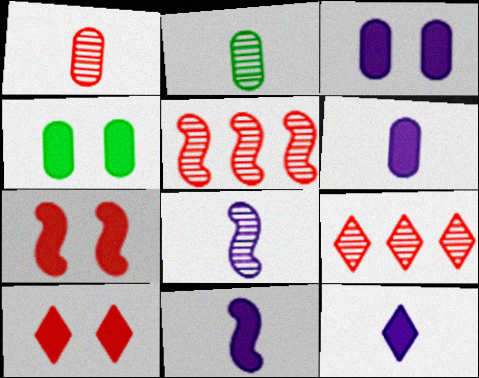[[6, 11, 12]]